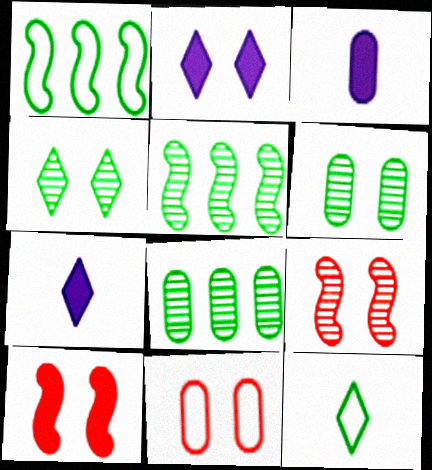[[3, 8, 11], 
[5, 7, 11]]